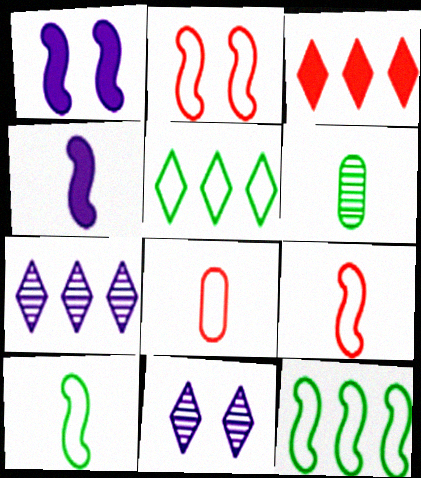[[3, 5, 7]]